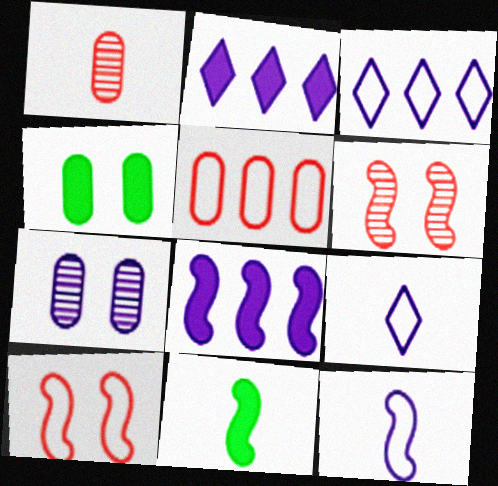[[1, 9, 11], 
[2, 7, 12], 
[7, 8, 9]]